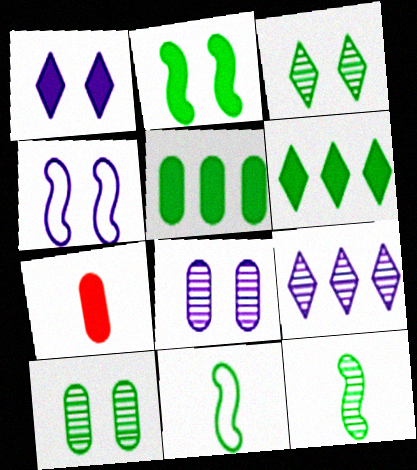[[1, 4, 8], 
[3, 5, 11], 
[6, 10, 11]]